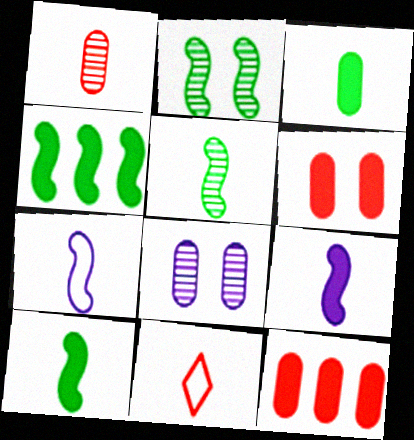[[4, 8, 11]]